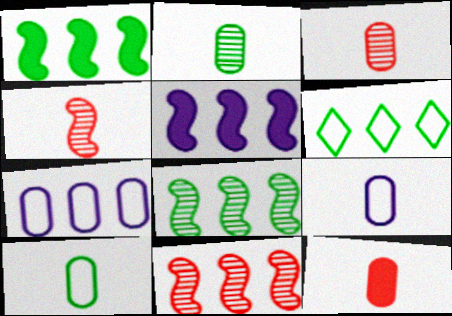[[2, 9, 12]]